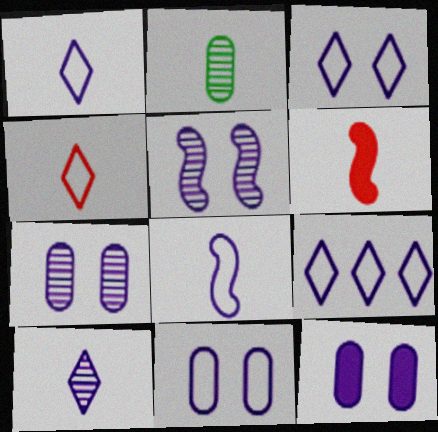[[1, 2, 6], 
[1, 3, 9], 
[3, 5, 12], 
[7, 11, 12], 
[8, 9, 11]]